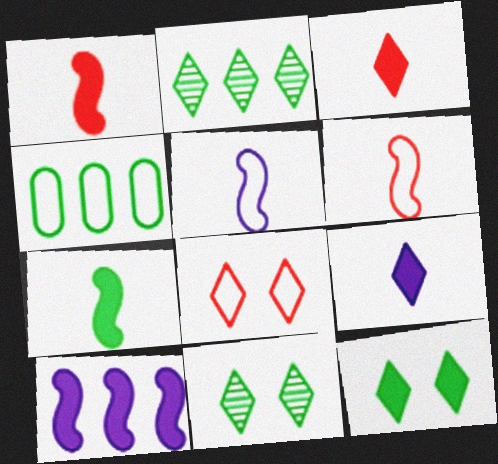[[2, 8, 9], 
[4, 5, 8], 
[4, 7, 11]]